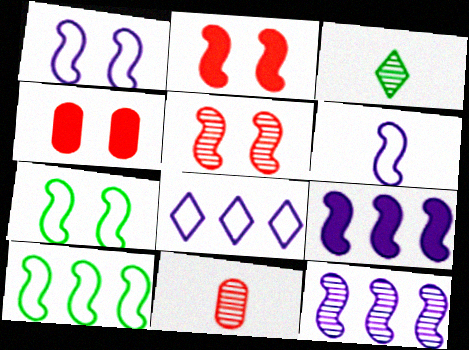[]